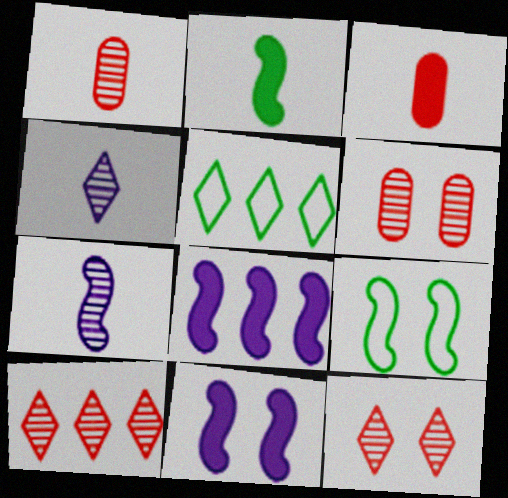[[1, 5, 11]]